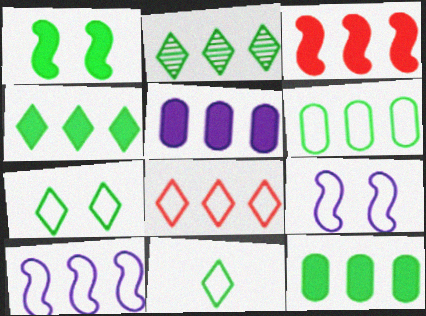[[3, 4, 5], 
[6, 8, 10]]